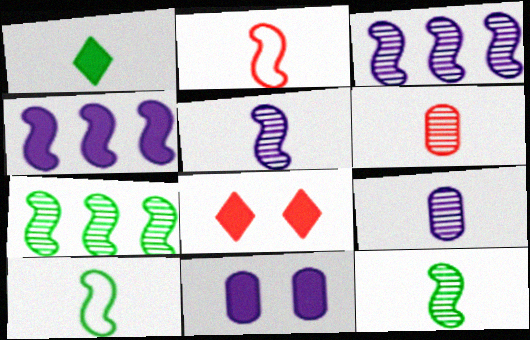[[1, 2, 9]]